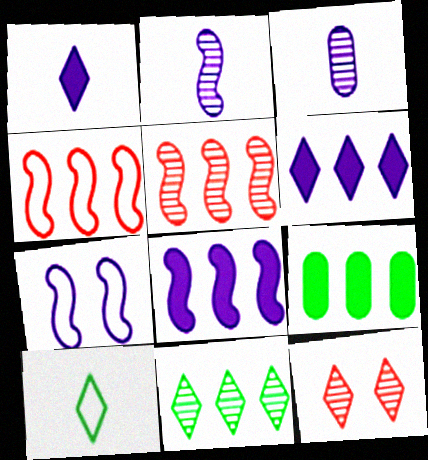[[2, 7, 8], 
[3, 6, 7], 
[6, 10, 12]]